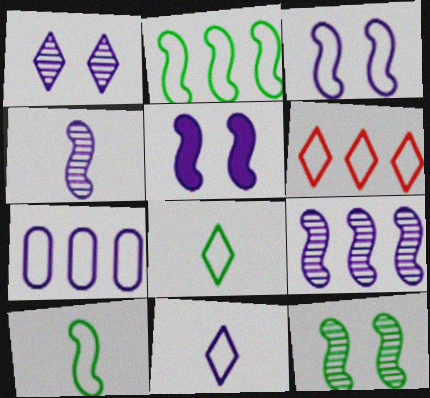[[2, 6, 7], 
[3, 7, 11]]